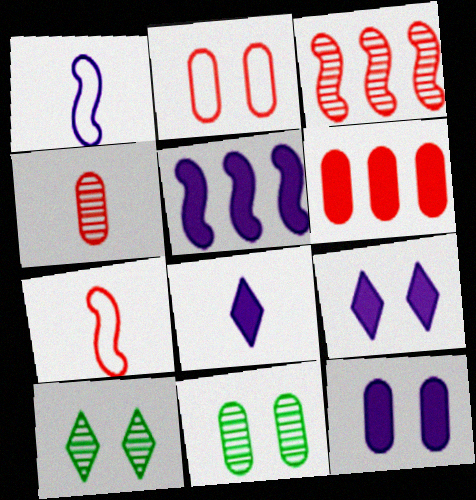[[1, 6, 10], 
[2, 4, 6], 
[2, 11, 12], 
[5, 8, 12]]